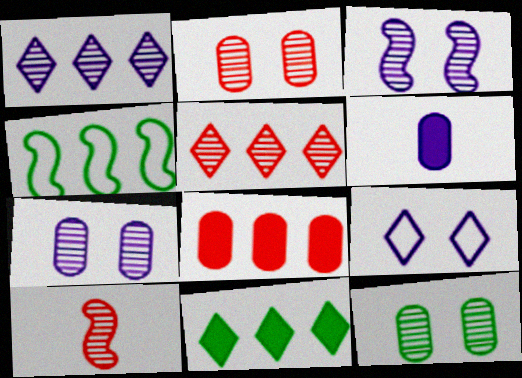[[1, 4, 8], 
[1, 10, 12], 
[2, 5, 10], 
[2, 7, 12]]